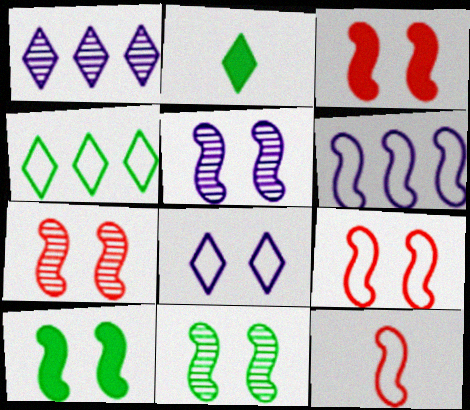[[3, 7, 9], 
[5, 7, 11], 
[5, 9, 10]]